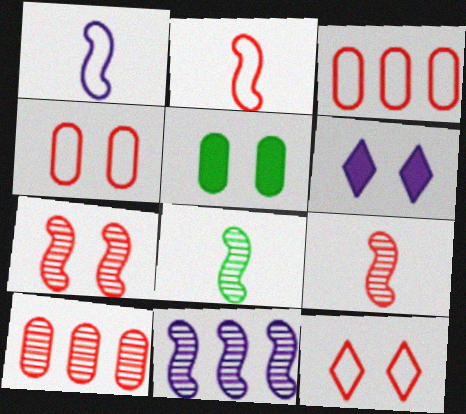[[2, 3, 12], 
[3, 6, 8], 
[7, 8, 11]]